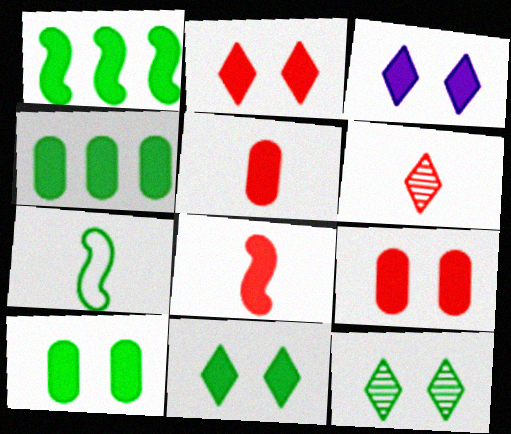[[1, 3, 5], 
[2, 3, 11], 
[3, 4, 8], 
[4, 7, 12]]